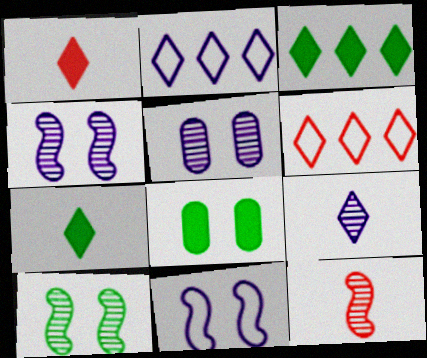[[2, 8, 12]]